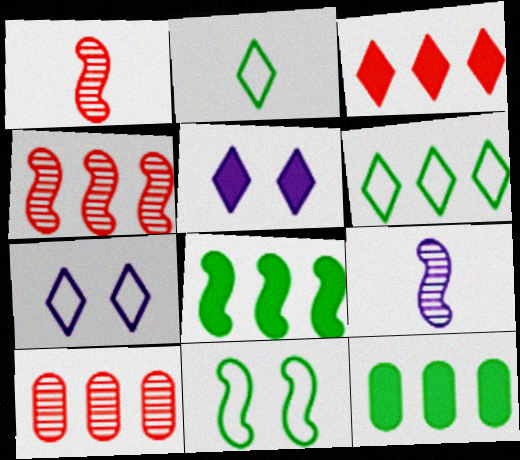[[1, 7, 12]]